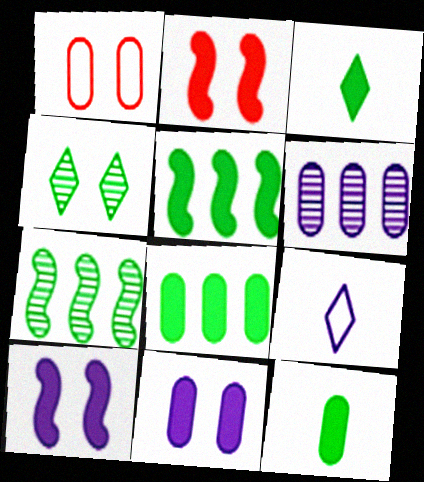[[1, 4, 10], 
[1, 6, 12], 
[6, 9, 10]]